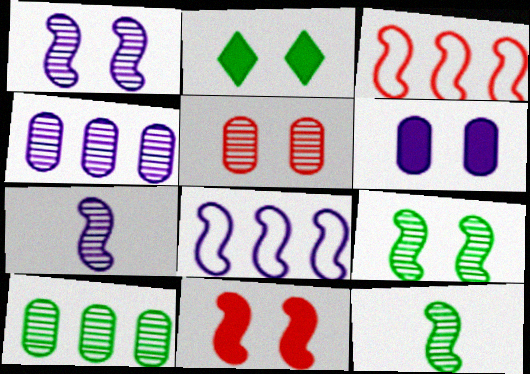[[2, 6, 11], 
[8, 11, 12]]